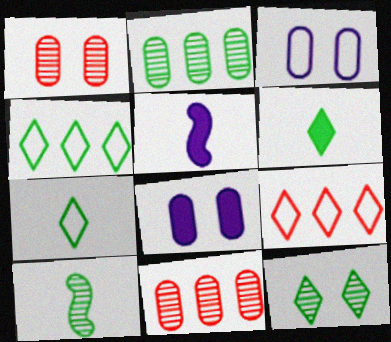[[1, 4, 5], 
[2, 10, 12], 
[4, 6, 12], 
[8, 9, 10]]